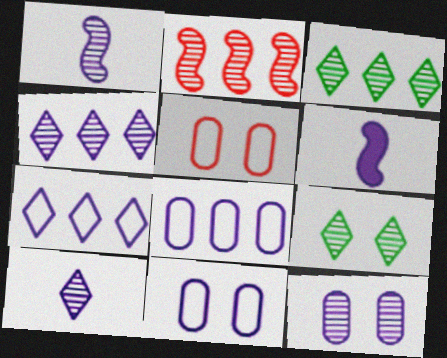[[1, 4, 12], 
[3, 5, 6], 
[4, 6, 11], 
[6, 7, 12]]